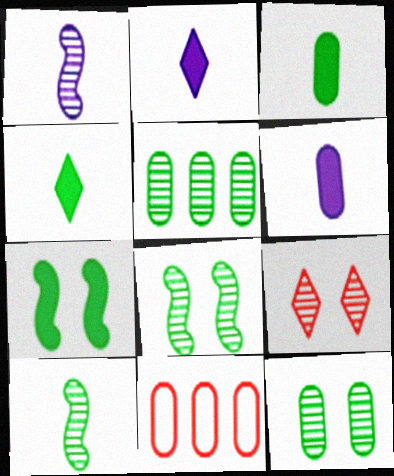[[1, 5, 9], 
[2, 8, 11], 
[6, 11, 12]]